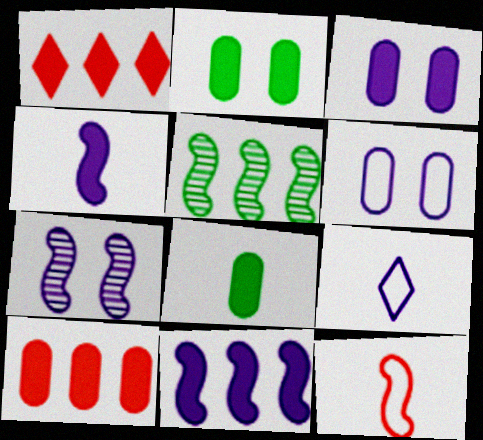[[1, 2, 4], 
[3, 8, 10]]